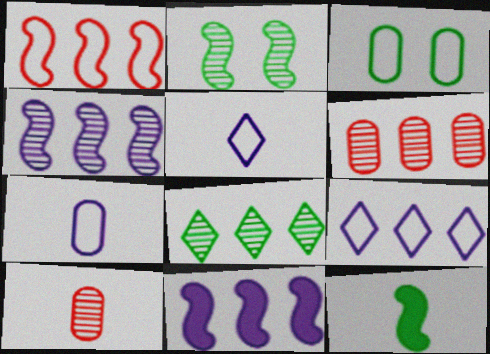[[1, 3, 5], 
[3, 8, 12], 
[4, 6, 8], 
[5, 10, 12]]